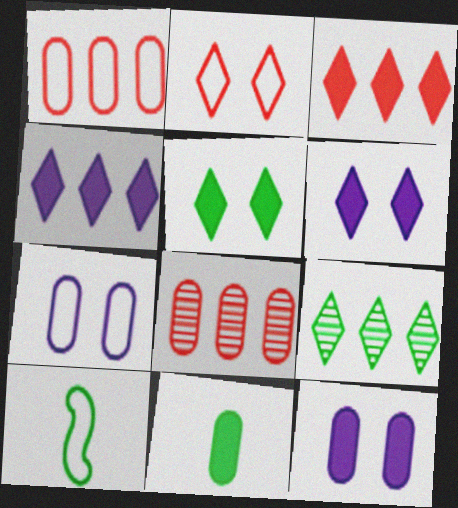[[6, 8, 10], 
[7, 8, 11]]